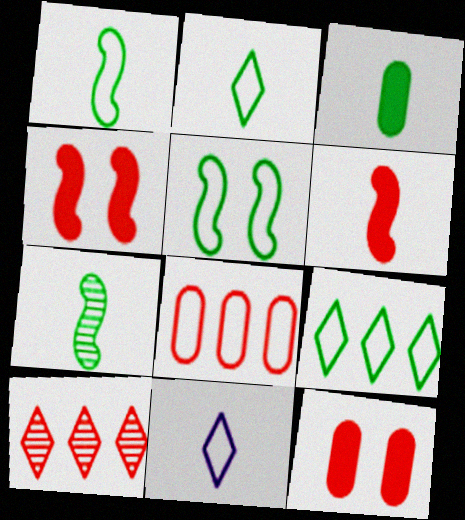[[2, 3, 7], 
[5, 8, 11]]